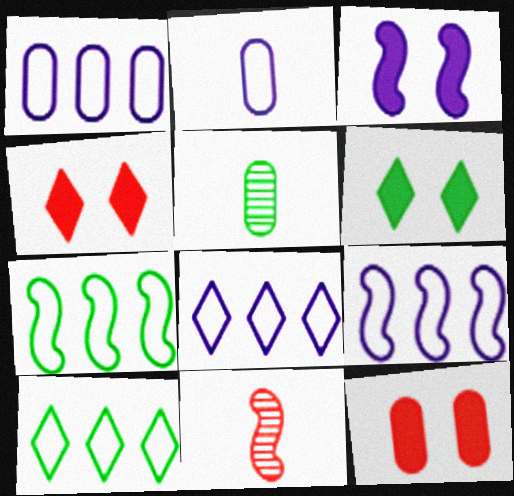[[1, 5, 12], 
[1, 6, 11], 
[1, 8, 9], 
[3, 6, 12], 
[3, 7, 11], 
[4, 5, 9], 
[5, 6, 7]]